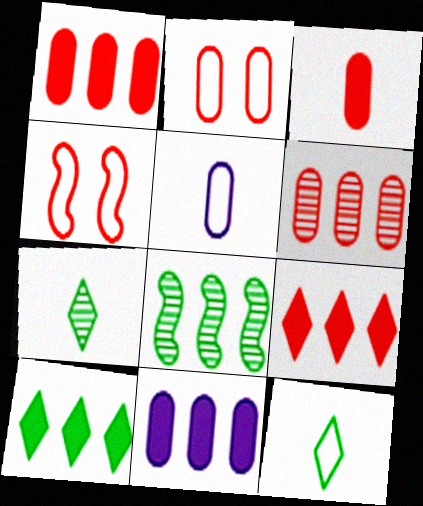[[2, 3, 6], 
[4, 7, 11]]